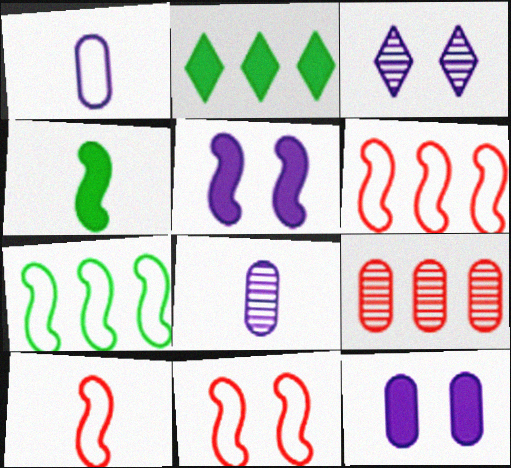[[2, 8, 11], 
[6, 10, 11]]